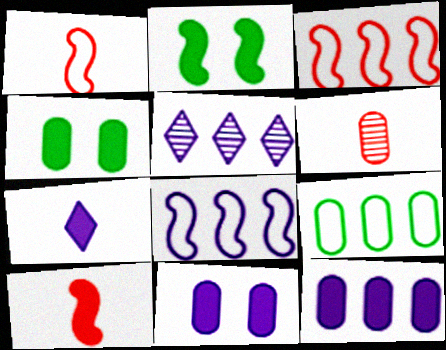[[1, 4, 5], 
[5, 8, 12], 
[6, 9, 11]]